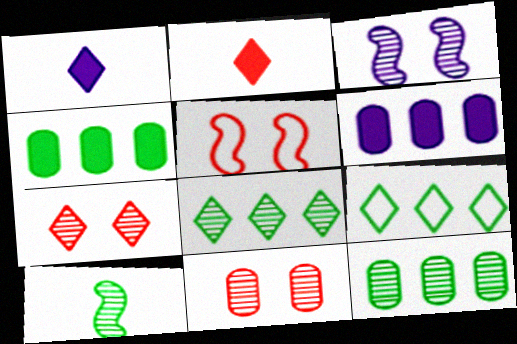[[1, 5, 12], 
[1, 7, 9]]